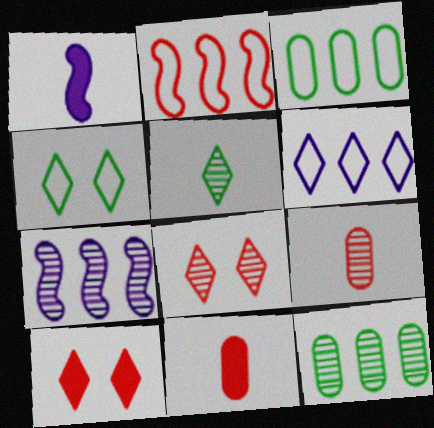[[1, 3, 8], 
[2, 3, 6], 
[2, 8, 11], 
[2, 9, 10], 
[4, 7, 11], 
[5, 6, 10]]